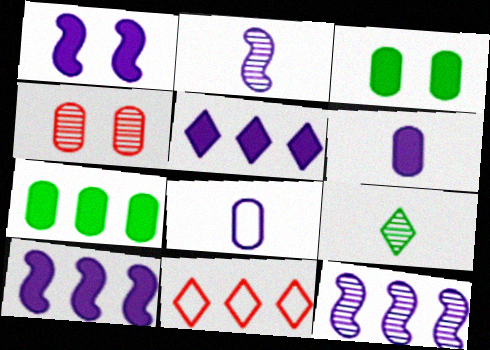[[1, 5, 6], 
[2, 3, 11], 
[4, 7, 8], 
[4, 9, 12], 
[7, 11, 12]]